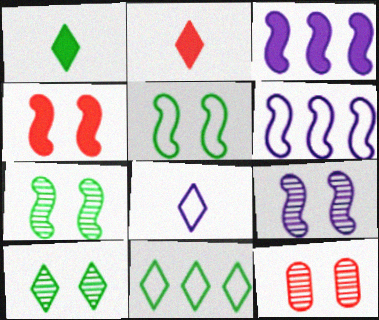[[1, 6, 12], 
[1, 10, 11], 
[4, 5, 9], 
[9, 10, 12]]